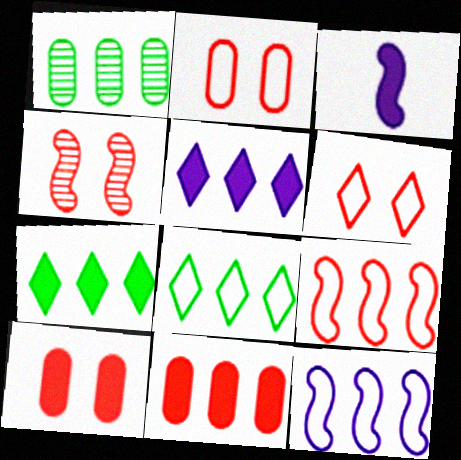[[1, 3, 6], 
[1, 5, 9], 
[3, 7, 10], 
[4, 6, 10]]